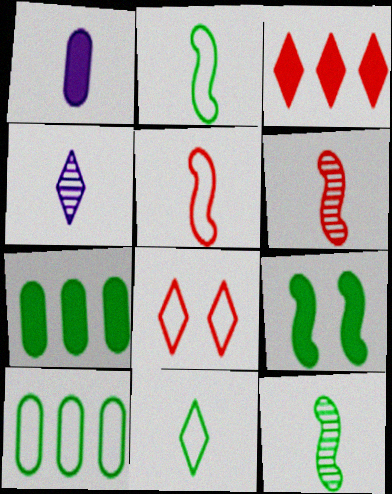[[1, 3, 9], 
[1, 6, 11]]